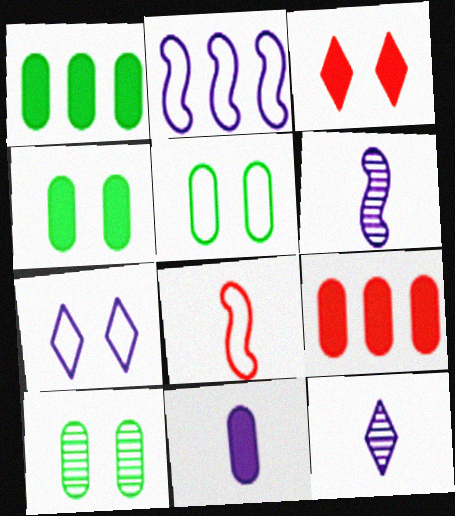[[4, 5, 10], 
[4, 9, 11]]